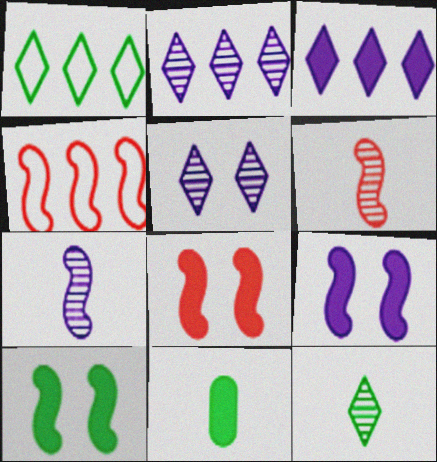[[3, 8, 11], 
[4, 5, 11], 
[4, 6, 8], 
[4, 7, 10], 
[8, 9, 10]]